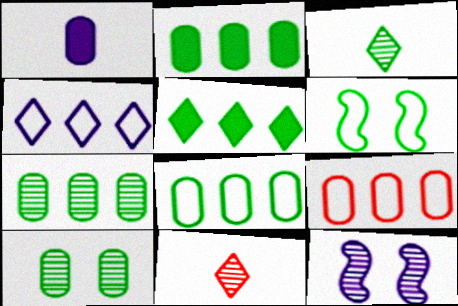[[1, 4, 12], 
[1, 9, 10], 
[2, 3, 6], 
[2, 7, 8], 
[7, 11, 12]]